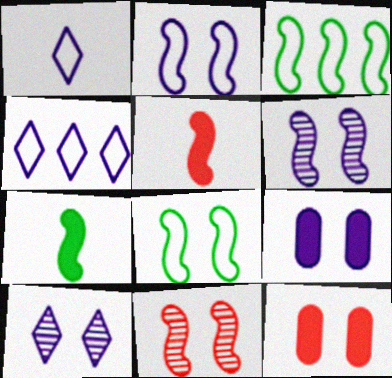[[2, 9, 10], 
[3, 5, 6], 
[8, 10, 12]]